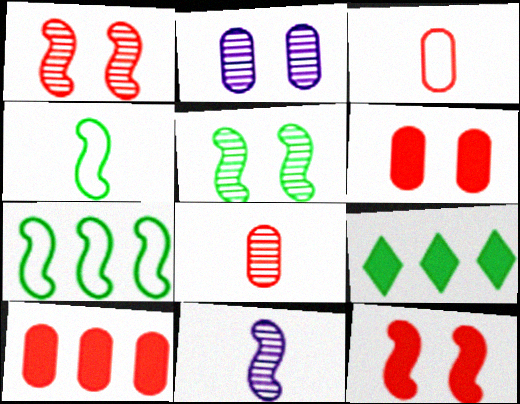[[7, 11, 12]]